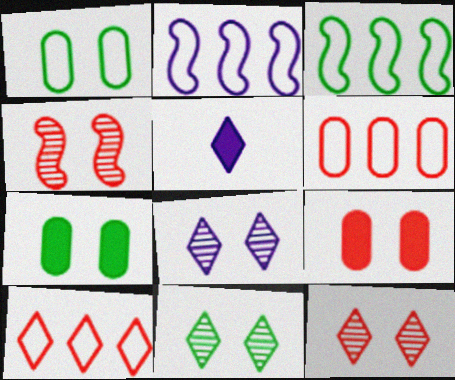[[5, 10, 11], 
[8, 11, 12]]